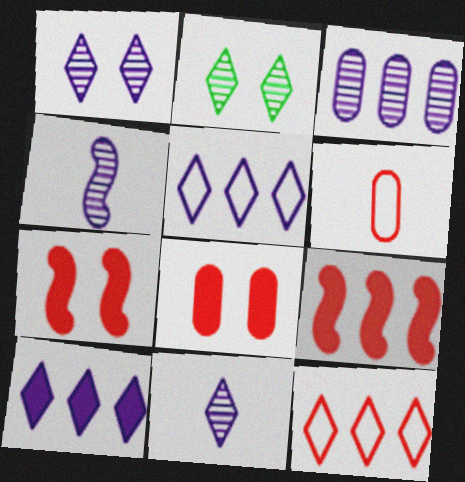[[1, 3, 4]]